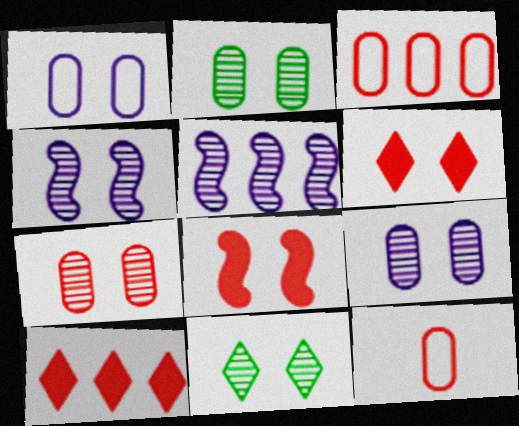[[1, 8, 11], 
[2, 7, 9], 
[4, 7, 11]]